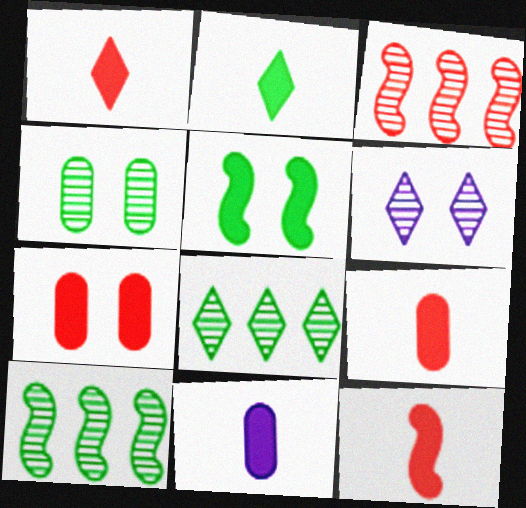[[1, 9, 12], 
[2, 11, 12]]